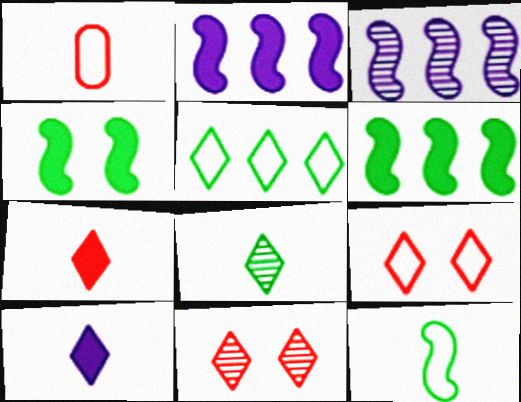[[5, 10, 11]]